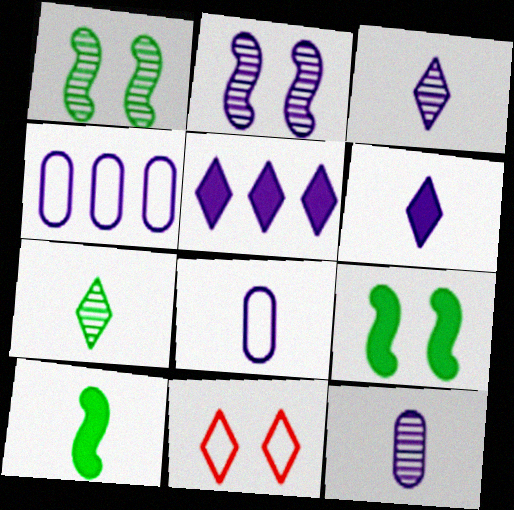[[2, 4, 6], 
[2, 5, 8], 
[5, 7, 11]]